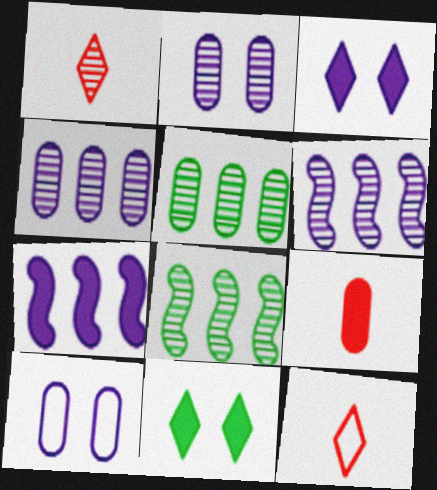[[1, 2, 8], 
[5, 9, 10], 
[7, 9, 11]]